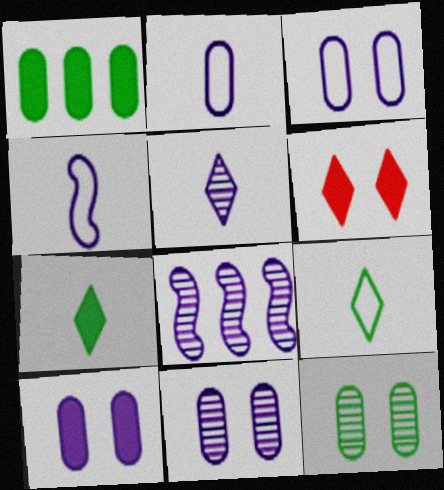[[3, 10, 11], 
[5, 8, 11]]